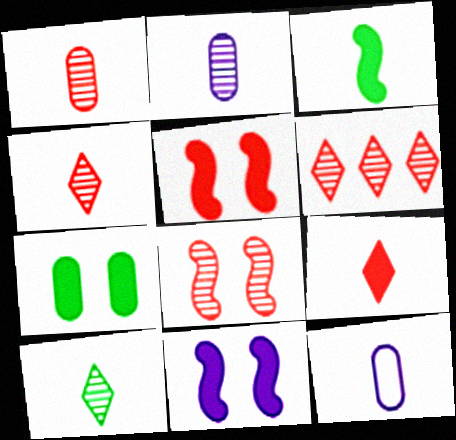[[1, 6, 8], 
[3, 4, 12]]